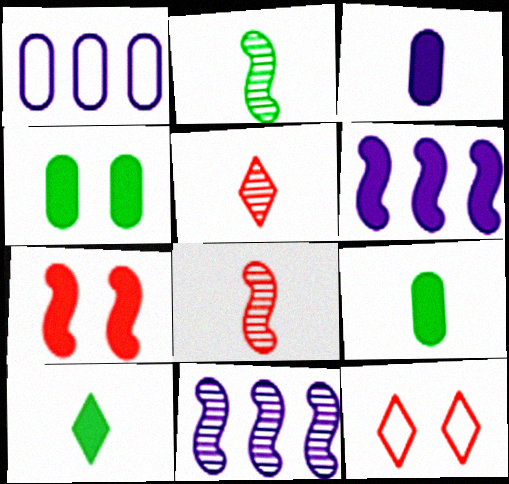[[9, 11, 12]]